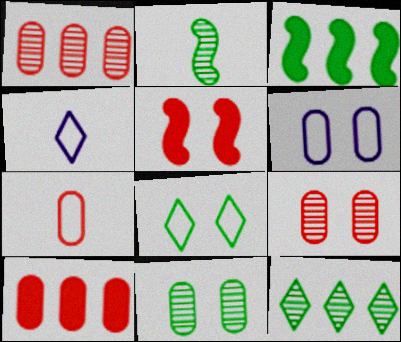[[2, 11, 12], 
[3, 4, 9], 
[7, 9, 10]]